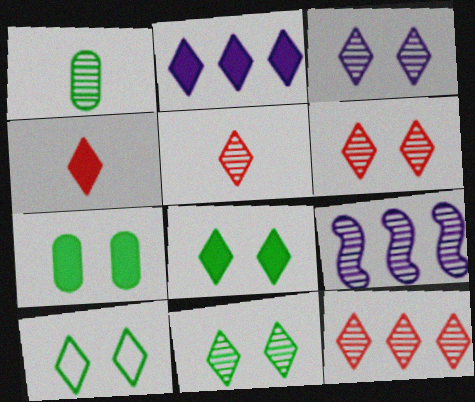[[1, 6, 9], 
[2, 4, 8], 
[2, 5, 10], 
[3, 6, 11], 
[5, 6, 12], 
[8, 10, 11]]